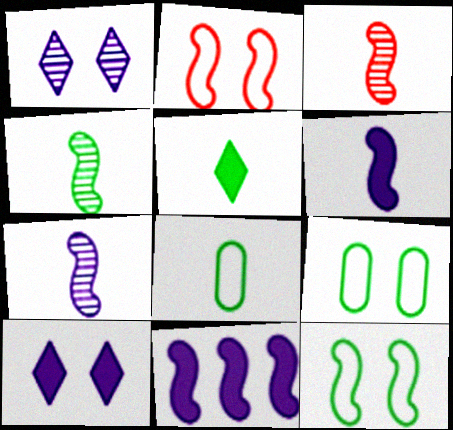[[2, 4, 11], 
[3, 4, 7], 
[3, 11, 12], 
[4, 5, 8]]